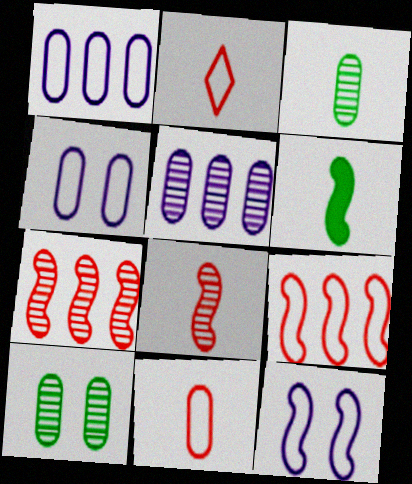[[6, 7, 12]]